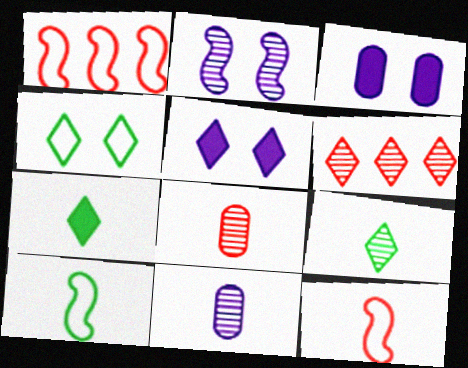[[1, 3, 9], 
[3, 6, 10], 
[7, 11, 12]]